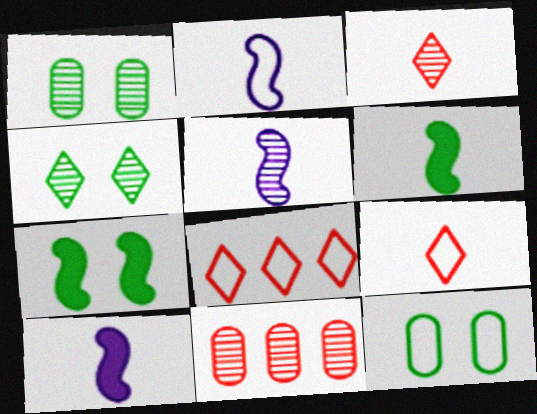[[1, 8, 10], 
[2, 5, 10], 
[2, 8, 12], 
[4, 5, 11], 
[4, 7, 12]]